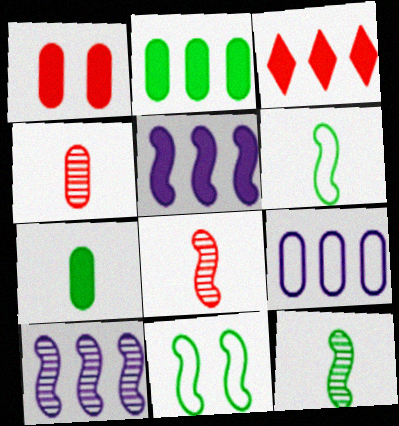[[2, 3, 5], 
[5, 8, 11]]